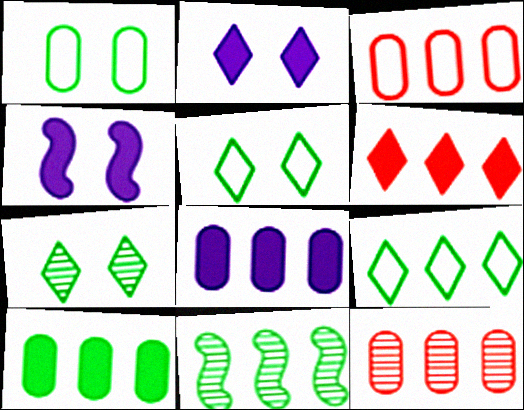[[9, 10, 11]]